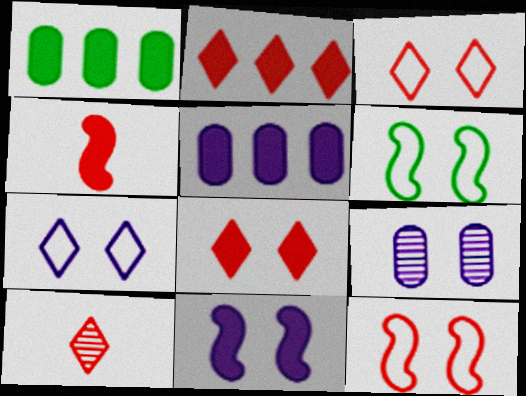[[2, 3, 10], 
[5, 6, 10], 
[6, 8, 9], 
[7, 9, 11]]